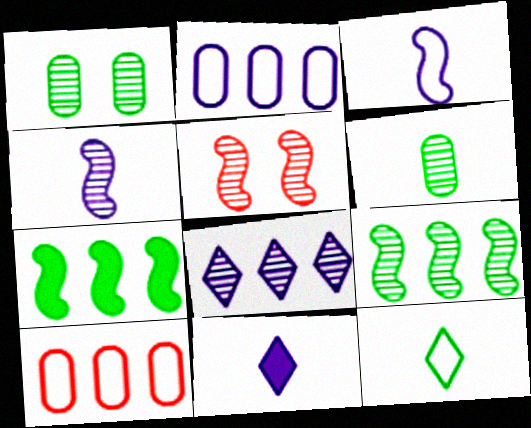[[1, 7, 12], 
[3, 5, 7], 
[4, 5, 9], 
[5, 6, 8], 
[7, 8, 10]]